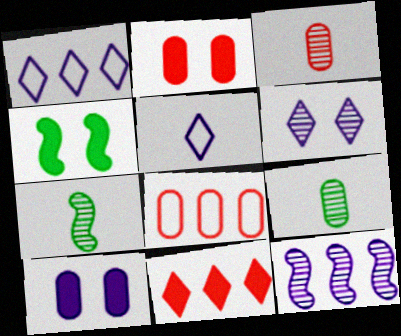[[1, 2, 7], 
[1, 3, 4], 
[2, 3, 8], 
[5, 10, 12], 
[8, 9, 10]]